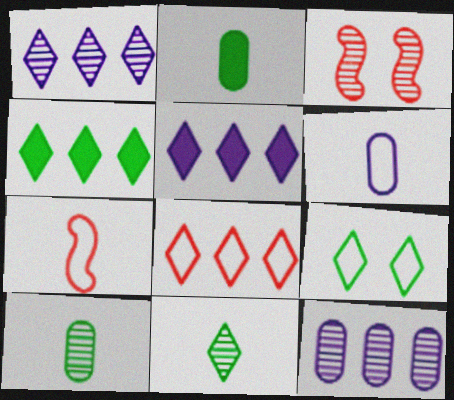[[1, 3, 10], 
[1, 4, 8], 
[3, 4, 6], 
[3, 11, 12], 
[4, 9, 11]]